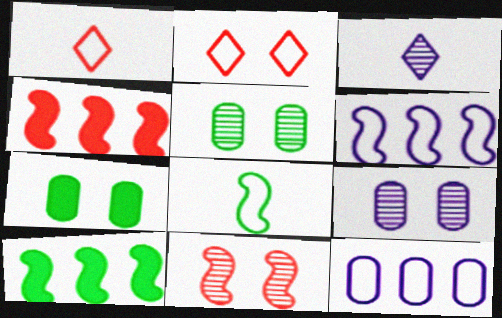[[1, 9, 10], 
[2, 8, 12]]